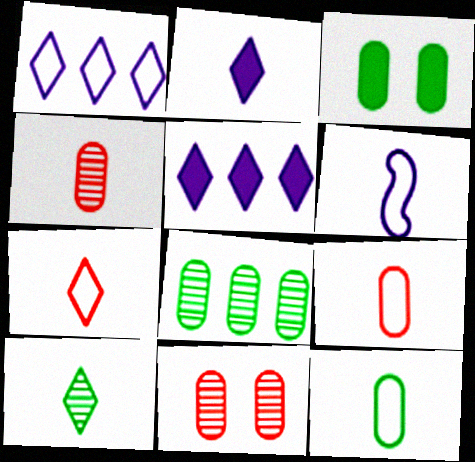[[2, 7, 10], 
[3, 8, 12], 
[6, 7, 12]]